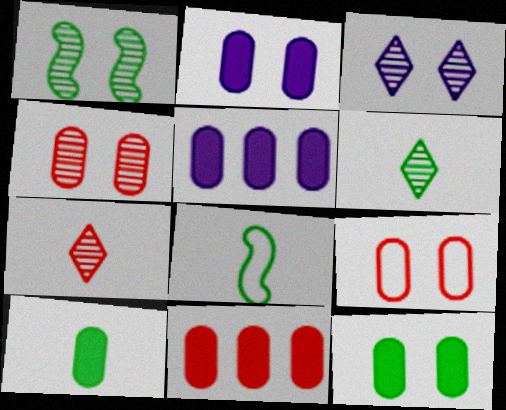[[1, 3, 4], 
[2, 10, 11], 
[3, 8, 11], 
[6, 8, 10]]